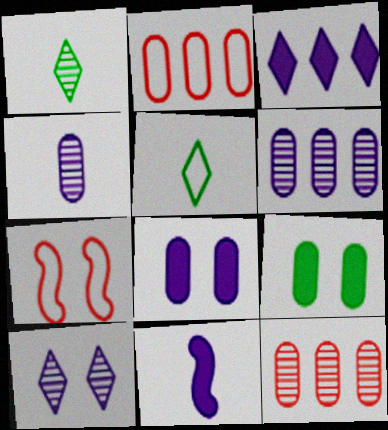[[2, 4, 9], 
[3, 8, 11], 
[7, 9, 10]]